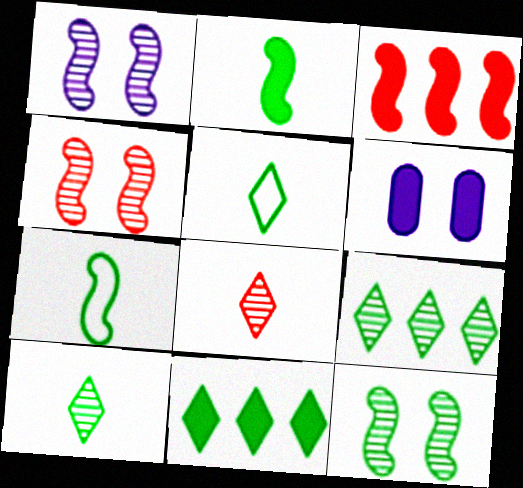[[1, 3, 7], 
[1, 4, 12]]